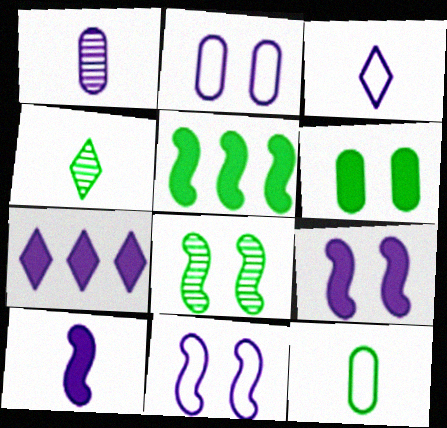[[1, 3, 10], 
[1, 7, 11]]